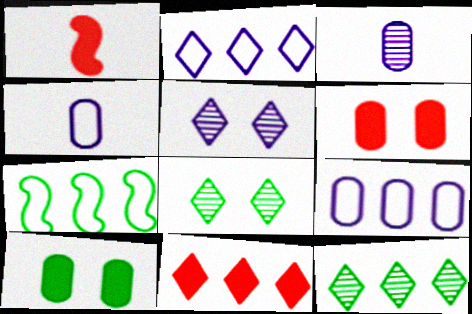[[1, 6, 11], 
[1, 8, 9], 
[2, 11, 12]]